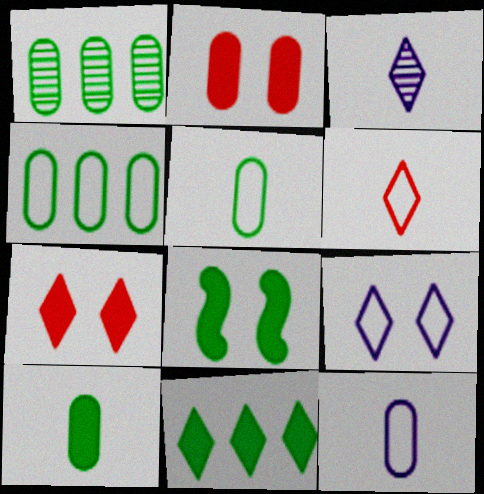[[1, 2, 12], 
[8, 10, 11]]